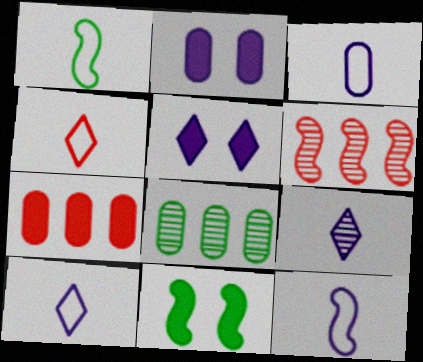[[1, 3, 4], 
[3, 10, 12], 
[6, 11, 12]]